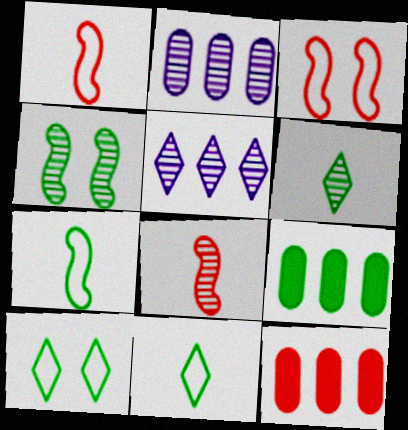[[4, 9, 11]]